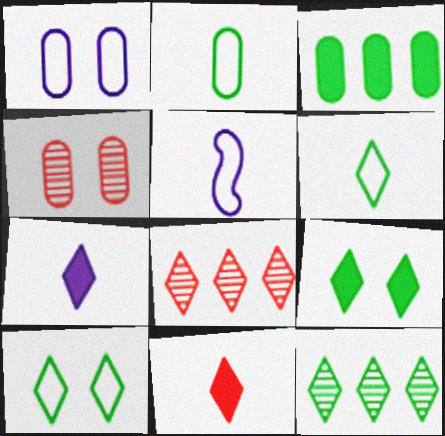[[6, 9, 12], 
[7, 8, 10]]